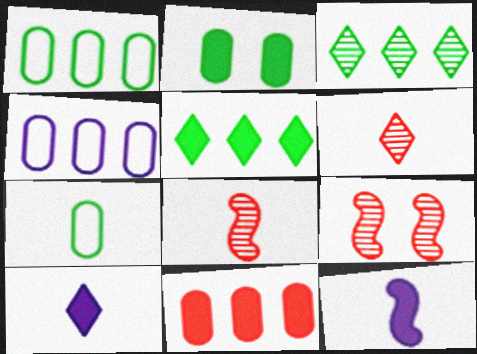[[1, 9, 10], 
[6, 7, 12], 
[7, 8, 10]]